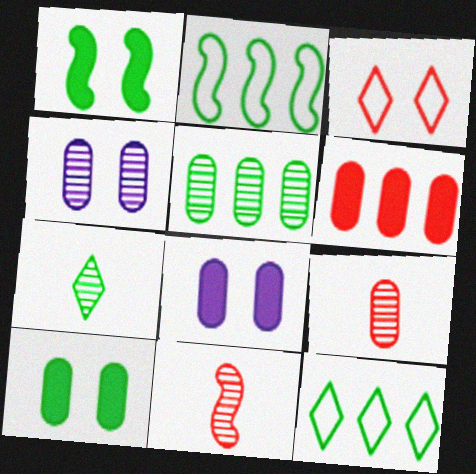[[1, 3, 4], 
[2, 7, 10], 
[3, 6, 11], 
[4, 5, 9], 
[8, 11, 12]]